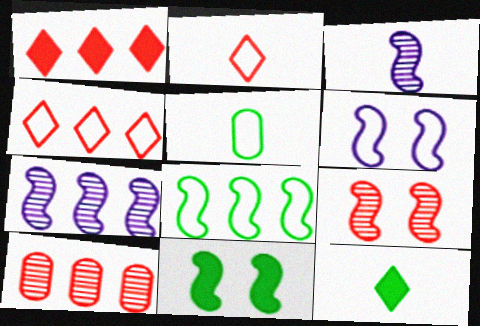[[4, 5, 6], 
[6, 9, 11], 
[6, 10, 12]]